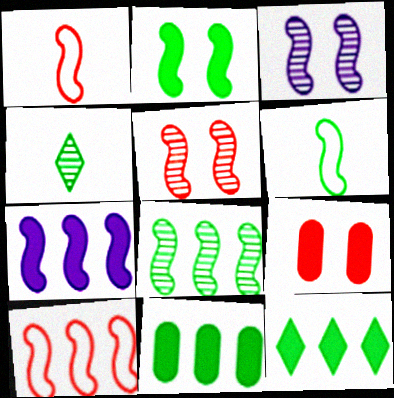[[2, 6, 8], 
[5, 6, 7], 
[7, 8, 10]]